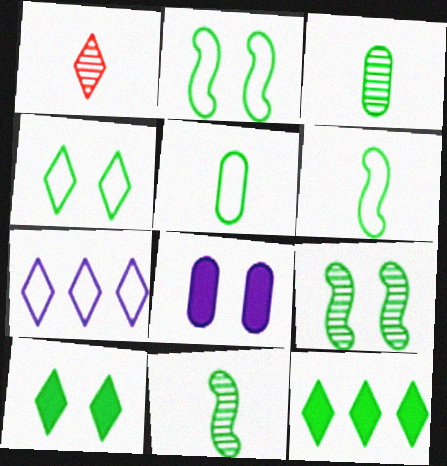[[1, 7, 10], 
[2, 3, 12], 
[5, 9, 12]]